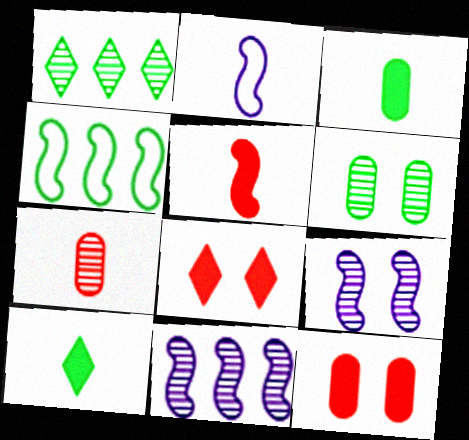[[1, 2, 12], 
[1, 7, 9], 
[2, 7, 10], 
[4, 5, 9], 
[4, 6, 10]]